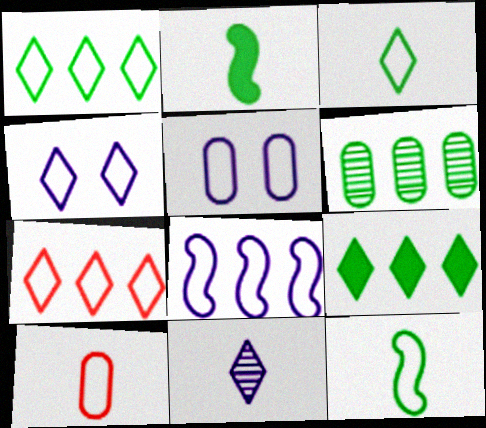[[2, 10, 11], 
[3, 4, 7], 
[5, 7, 12]]